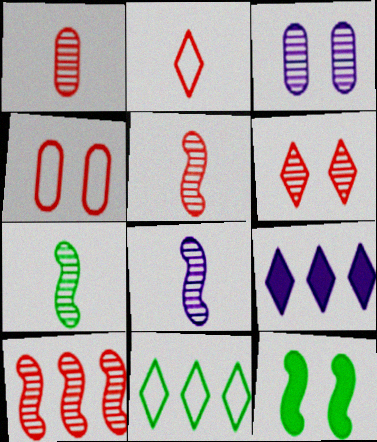[[1, 6, 10], 
[4, 7, 9], 
[5, 7, 8]]